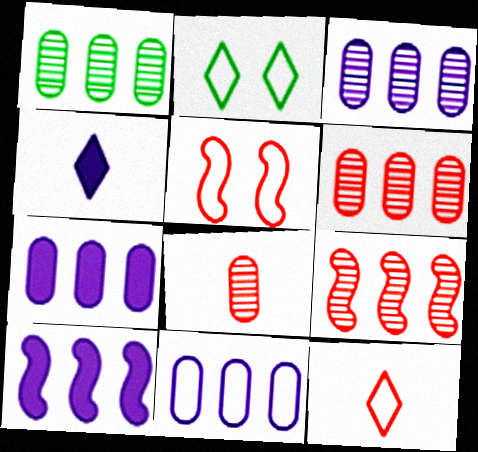[[1, 3, 6], 
[1, 4, 5], 
[2, 8, 10], 
[3, 7, 11]]